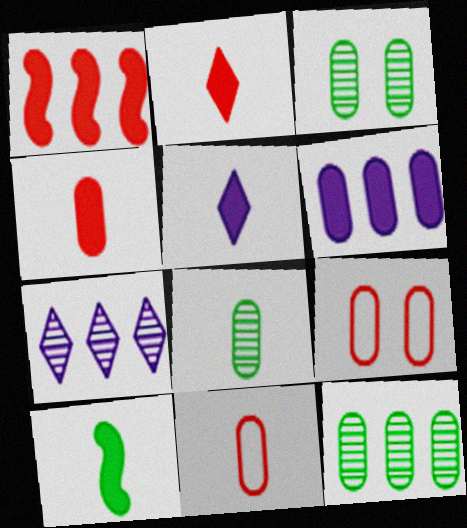[[3, 6, 11], 
[3, 8, 12], 
[4, 5, 10], 
[6, 8, 9], 
[7, 9, 10]]